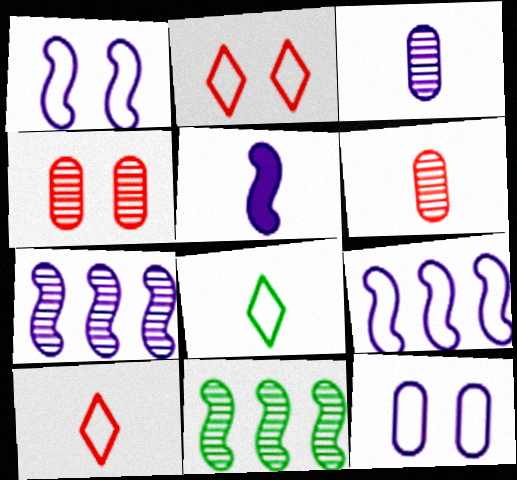[[1, 5, 7], 
[5, 6, 8]]